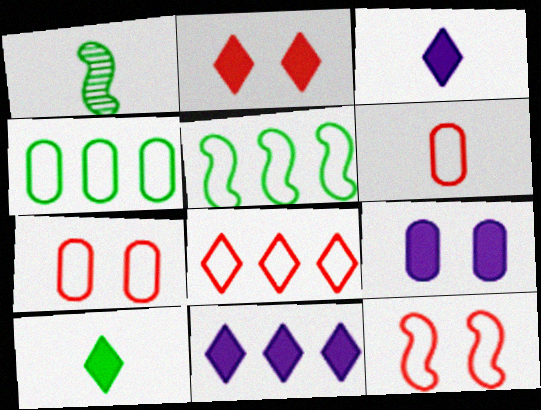[[1, 3, 6], 
[1, 7, 11], 
[1, 8, 9], 
[2, 10, 11], 
[6, 8, 12]]